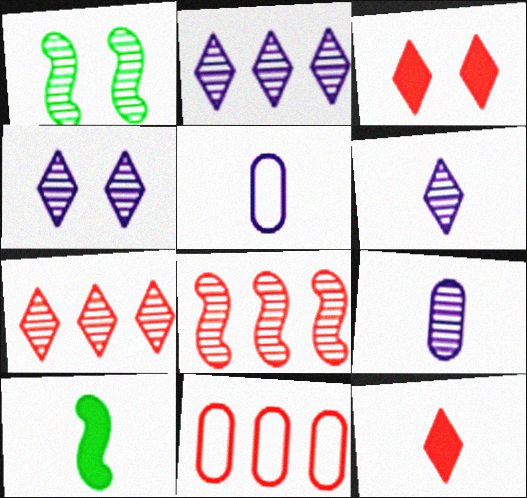[[1, 7, 9], 
[2, 4, 6], 
[4, 10, 11]]